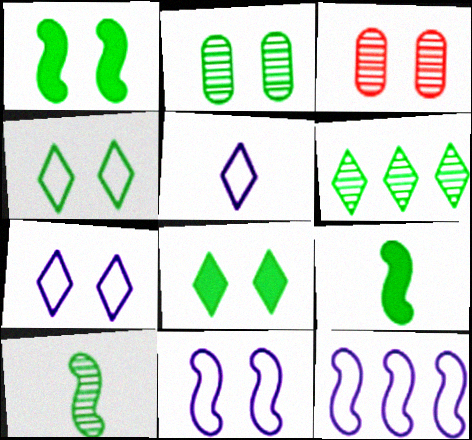[[1, 2, 4], 
[1, 3, 7], 
[2, 6, 10], 
[3, 8, 11]]